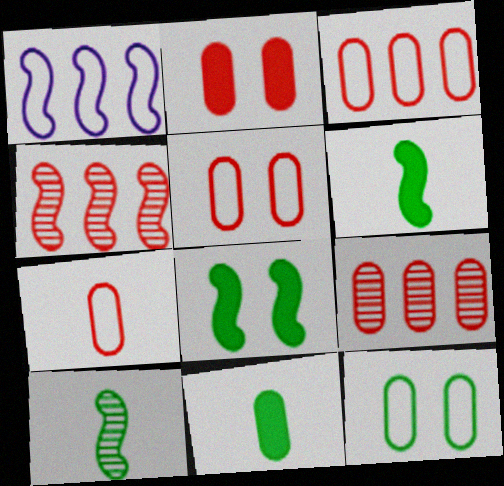[[2, 7, 9], 
[3, 5, 7]]